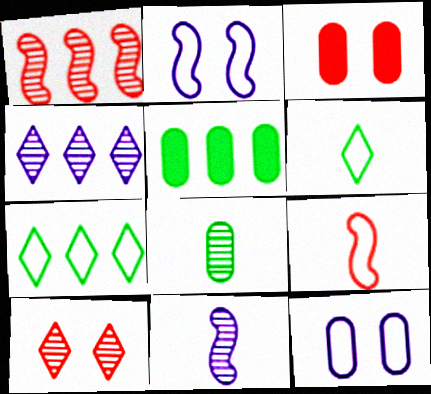[[3, 7, 11], 
[7, 9, 12]]